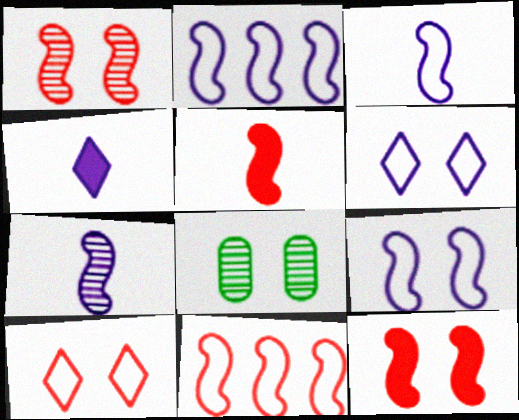[[1, 5, 11], 
[2, 3, 9], 
[4, 8, 11], 
[6, 8, 12]]